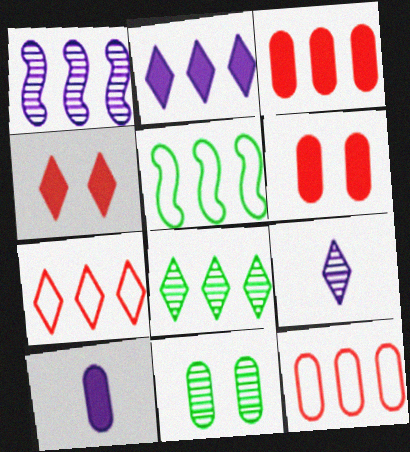[[2, 7, 8], 
[5, 6, 9], 
[10, 11, 12]]